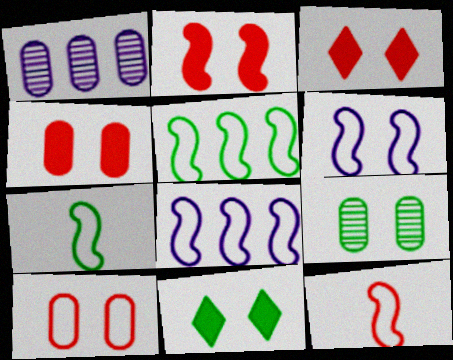[[1, 3, 7], 
[1, 11, 12], 
[2, 3, 4], 
[3, 6, 9], 
[5, 6, 12]]